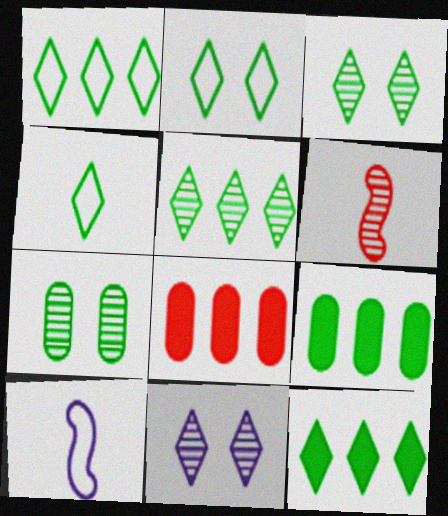[[1, 2, 4], 
[1, 5, 12], 
[3, 4, 12], 
[3, 8, 10]]